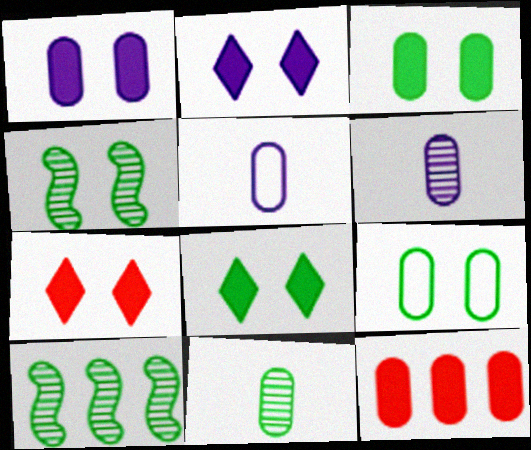[[2, 7, 8], 
[4, 8, 9], 
[5, 7, 10], 
[6, 9, 12]]